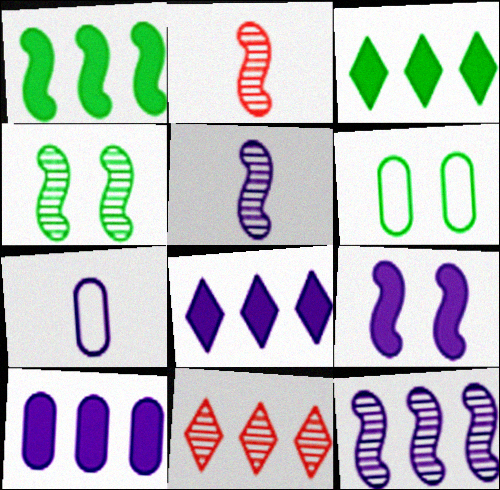[[2, 4, 12], 
[2, 6, 8]]